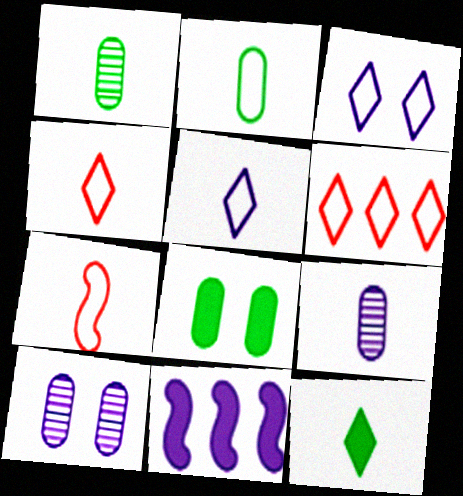[[2, 5, 7], 
[3, 9, 11], 
[5, 10, 11], 
[7, 9, 12]]